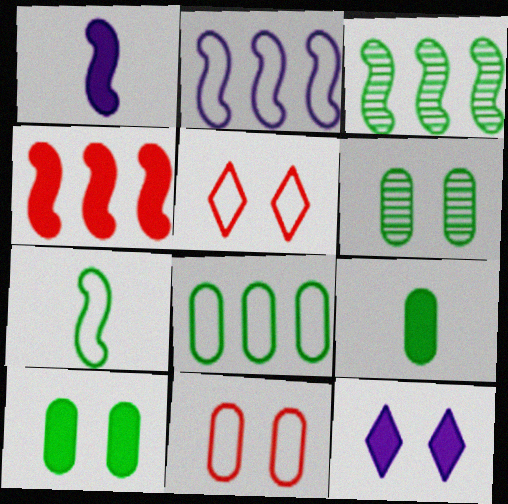[[2, 3, 4], 
[4, 9, 12], 
[6, 8, 9]]